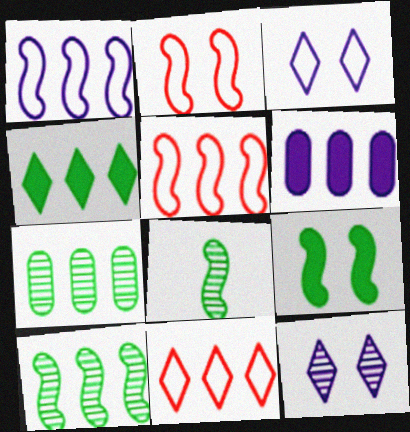[[6, 10, 11]]